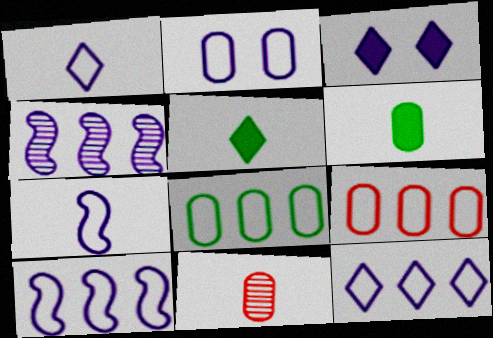[[1, 2, 10], 
[2, 7, 12], 
[5, 7, 11]]